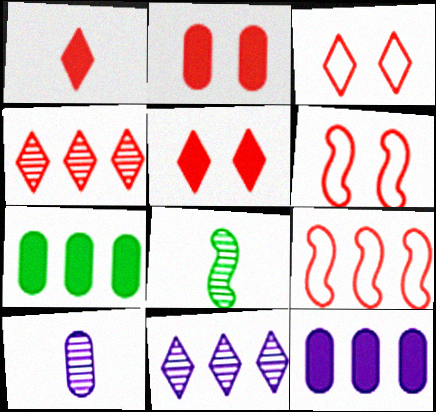[[1, 3, 4], 
[3, 8, 12], 
[7, 9, 11]]